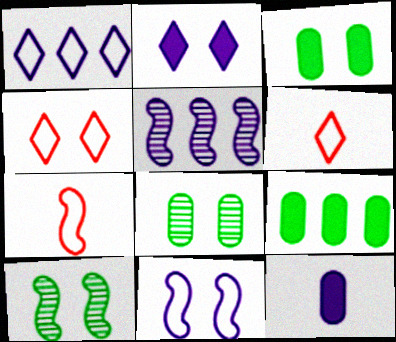[[3, 5, 6]]